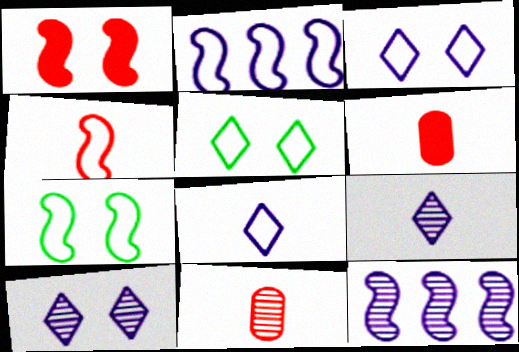[[2, 4, 7], 
[5, 6, 12]]